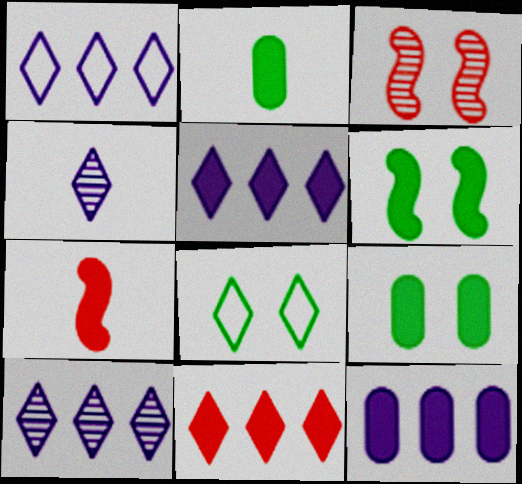[[1, 2, 3], 
[1, 5, 10], 
[4, 8, 11], 
[5, 7, 9]]